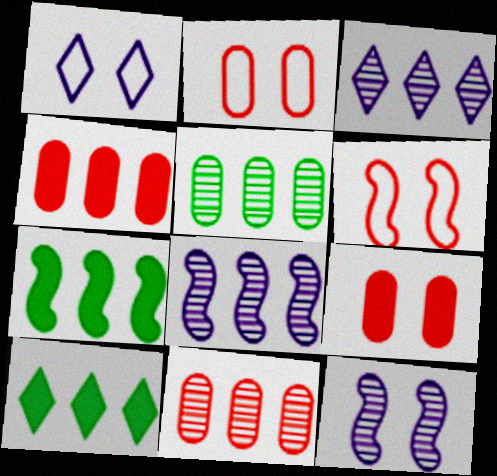[]